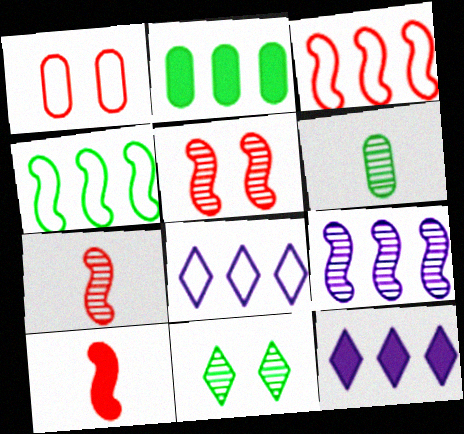[[3, 5, 10]]